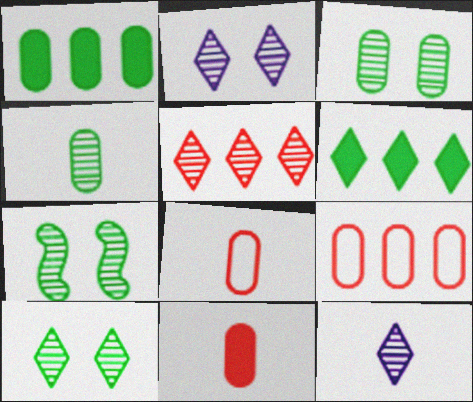[[3, 7, 10], 
[5, 10, 12]]